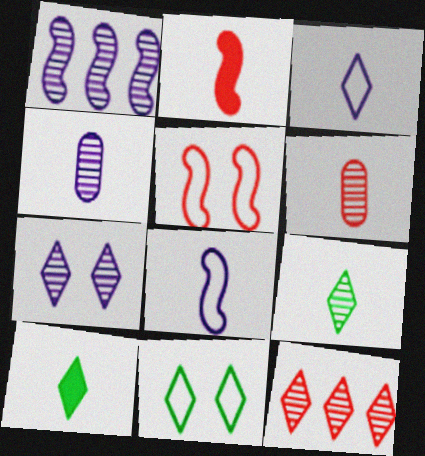[[1, 4, 7], 
[6, 8, 10], 
[7, 9, 12]]